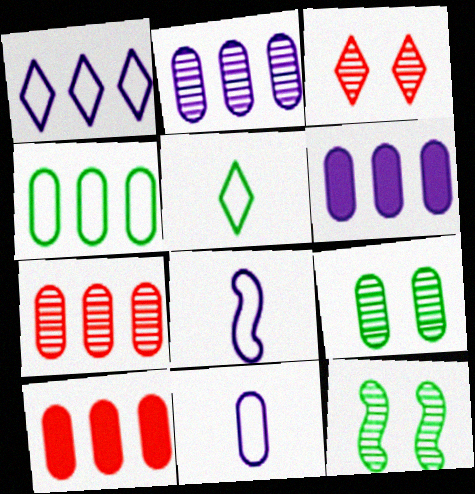[[2, 4, 10], 
[4, 6, 7], 
[9, 10, 11]]